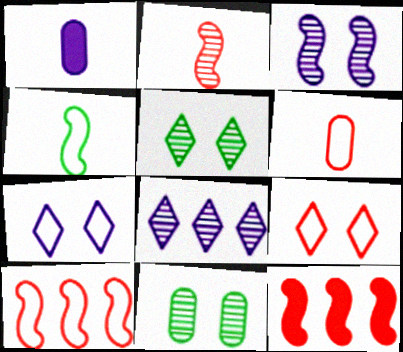[[1, 5, 10], 
[2, 8, 11], 
[3, 4, 12], 
[6, 9, 10]]